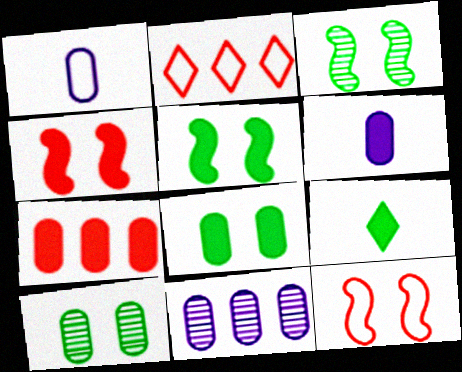[[1, 7, 10], 
[2, 3, 6], 
[6, 7, 8], 
[9, 11, 12]]